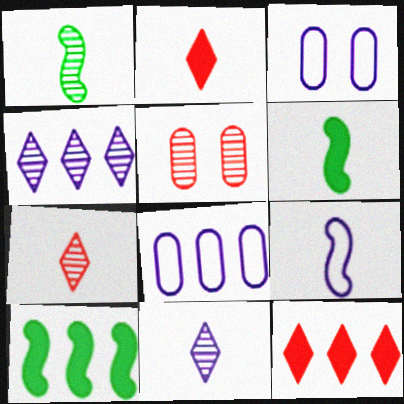[[1, 3, 12], 
[1, 4, 5], 
[3, 7, 10]]